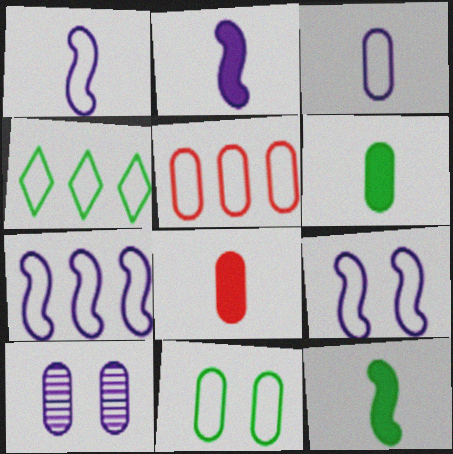[[1, 7, 9], 
[3, 5, 11], 
[4, 5, 7], 
[5, 6, 10]]